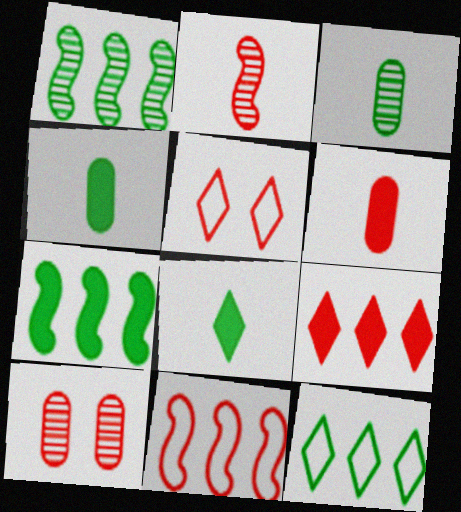[]